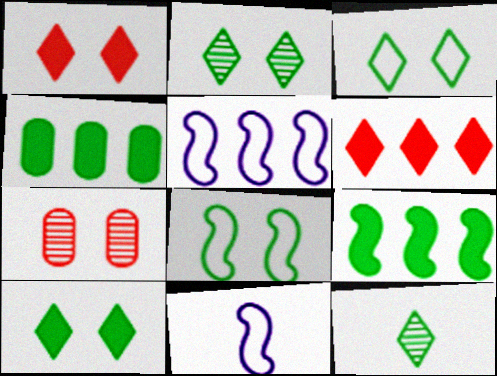[[2, 3, 10], 
[4, 8, 12]]